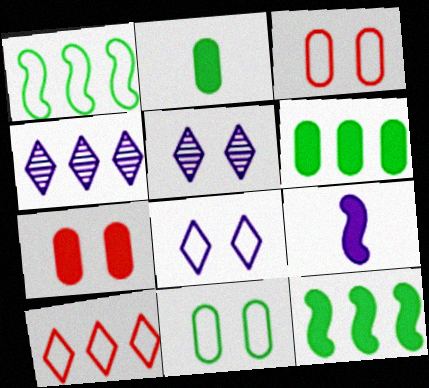[]